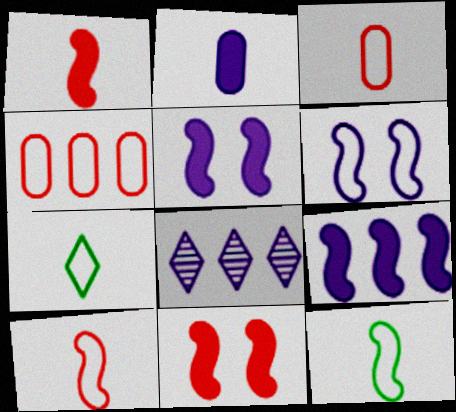[[2, 6, 8], 
[4, 6, 7]]